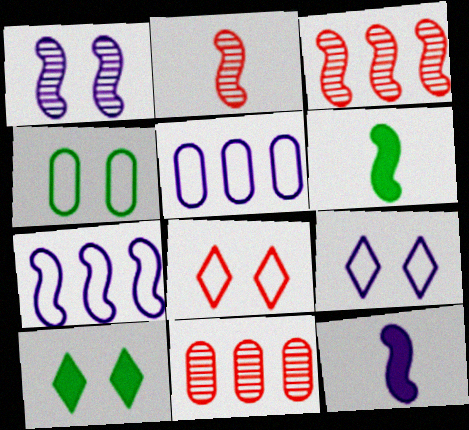[[1, 7, 12], 
[2, 5, 10], 
[6, 9, 11]]